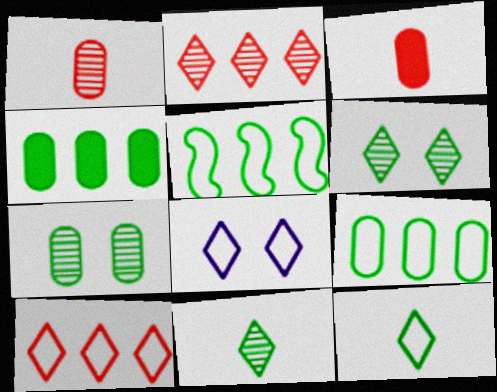[[8, 10, 12]]